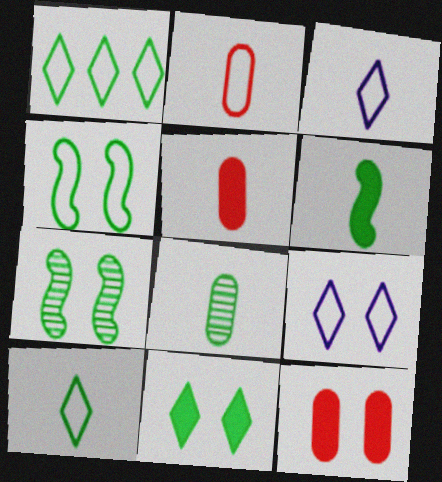[[6, 8, 10], 
[7, 9, 12]]